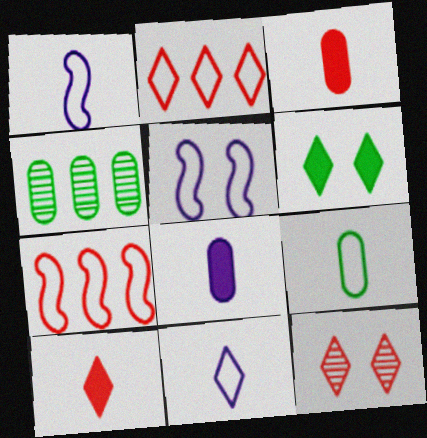[[2, 5, 9], 
[2, 10, 12], 
[3, 7, 12], 
[4, 5, 10]]